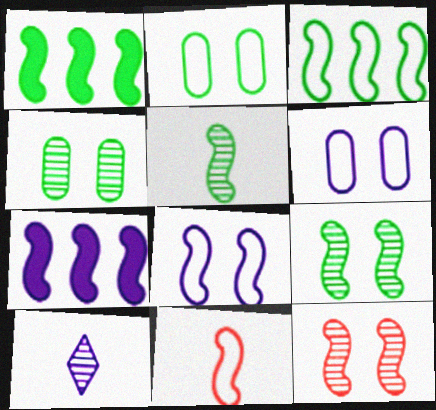[[3, 8, 11], 
[6, 7, 10], 
[7, 9, 11]]